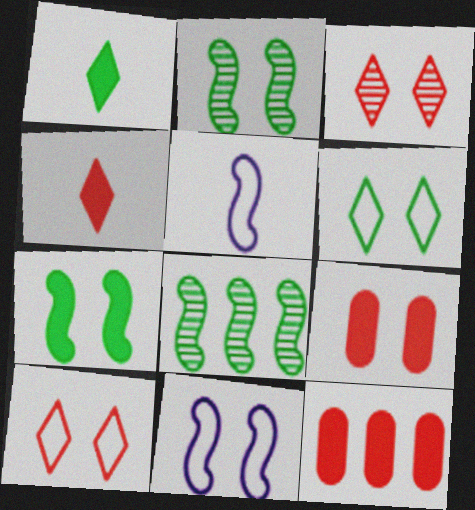[]